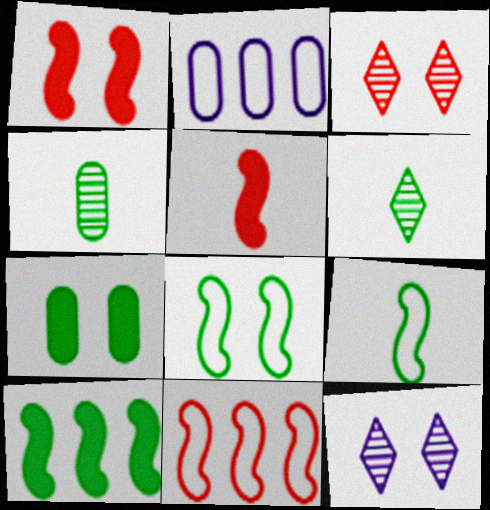[[1, 2, 6]]